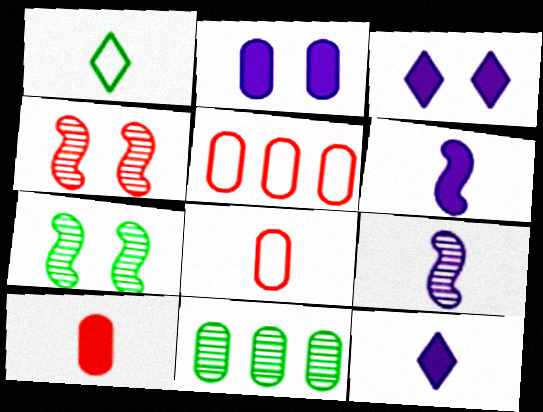[[1, 9, 10], 
[2, 8, 11], 
[5, 7, 12]]